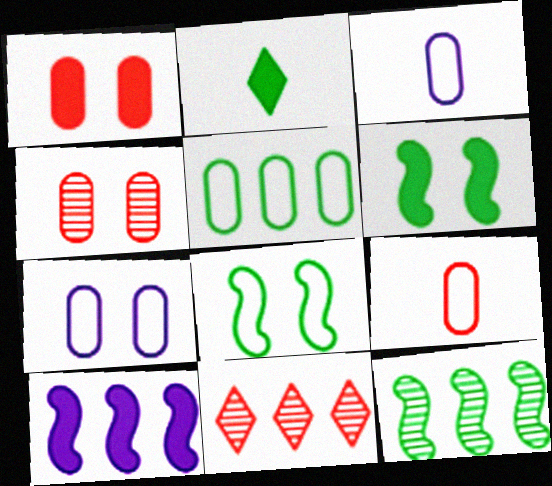[[1, 2, 10], 
[3, 6, 11], 
[5, 7, 9], 
[5, 10, 11]]